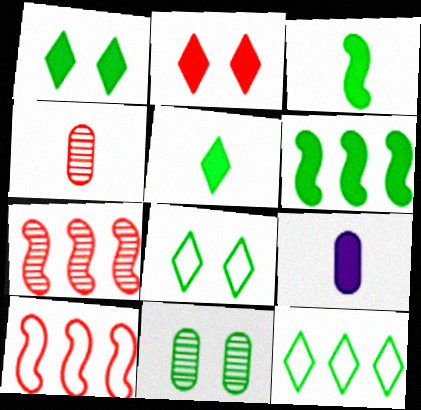[[2, 4, 10], 
[2, 6, 9], 
[3, 11, 12], 
[7, 8, 9]]